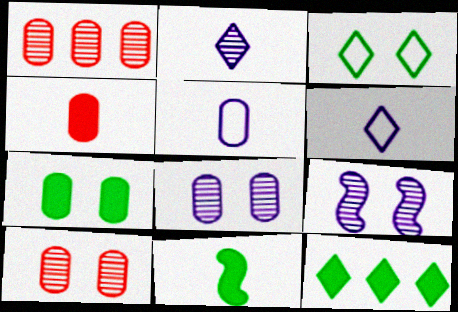[[1, 5, 7], 
[7, 11, 12]]